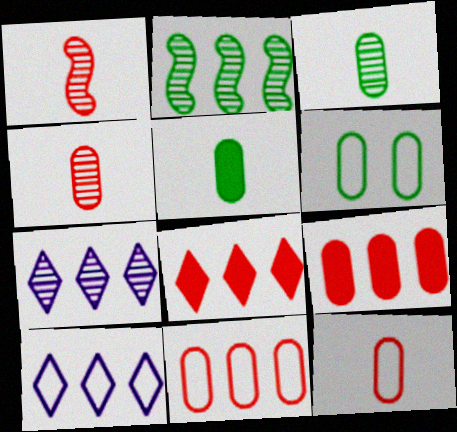[[2, 9, 10]]